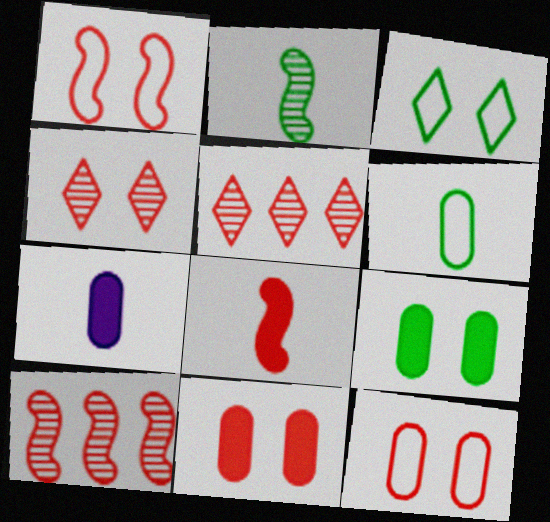[[1, 4, 11], 
[1, 8, 10], 
[3, 7, 10], 
[5, 8, 12]]